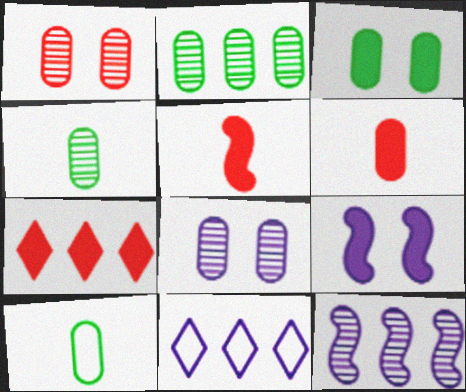[[2, 3, 10]]